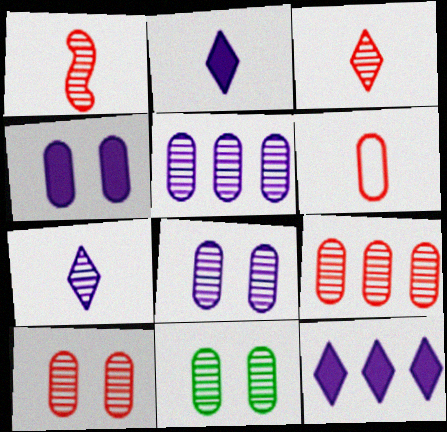[[8, 10, 11]]